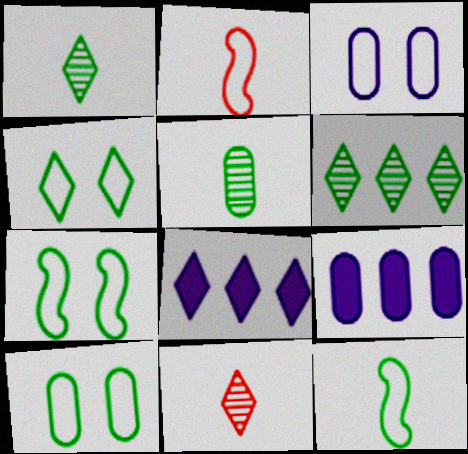[[4, 7, 10], 
[4, 8, 11], 
[7, 9, 11]]